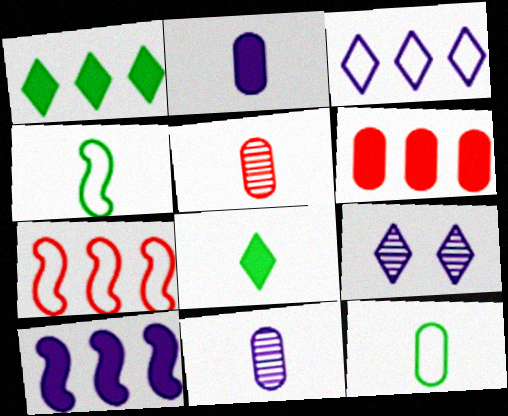[[1, 6, 10], 
[2, 5, 12], 
[4, 6, 9]]